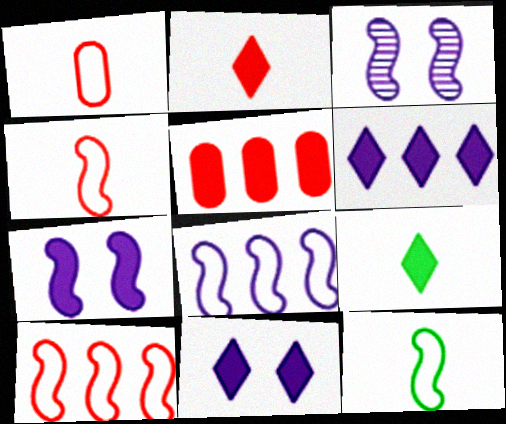[[5, 7, 9]]